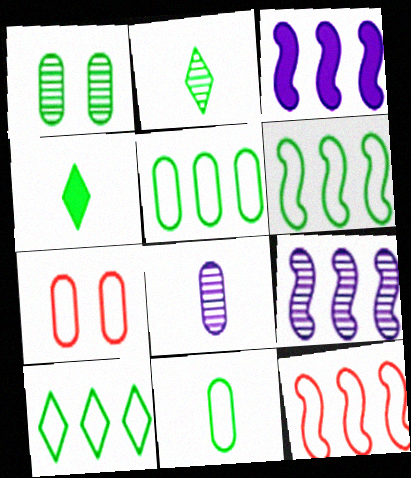[[1, 4, 6], 
[2, 3, 7], 
[4, 7, 9], 
[5, 6, 10]]